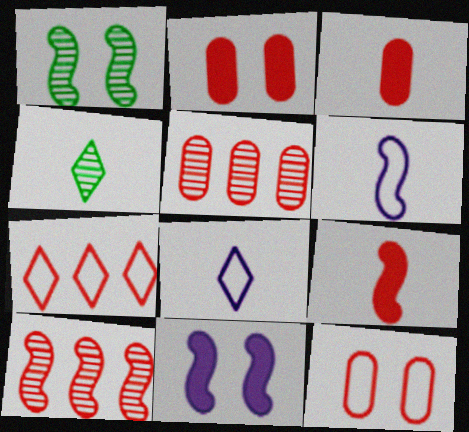[[3, 4, 6], 
[3, 5, 12]]